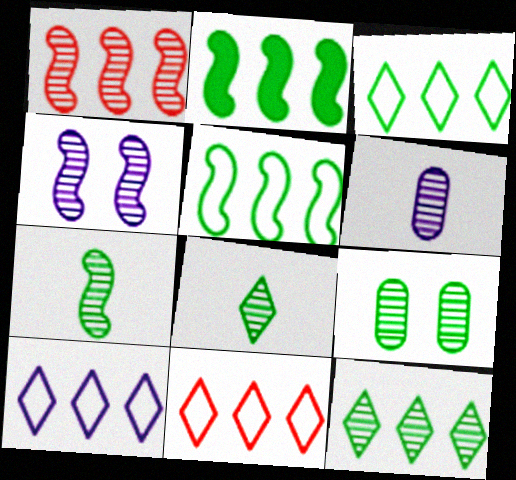[[1, 4, 7], 
[3, 10, 11], 
[7, 9, 12]]